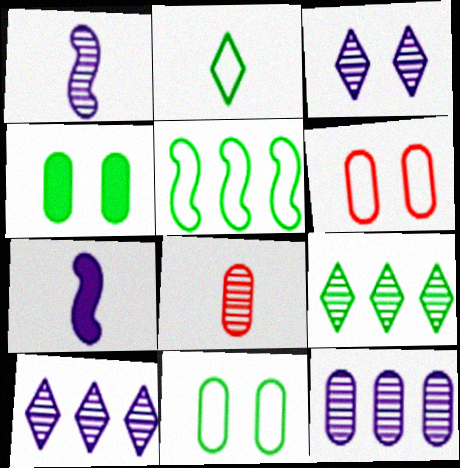[[1, 3, 12], 
[2, 5, 11], 
[2, 7, 8], 
[6, 7, 9]]